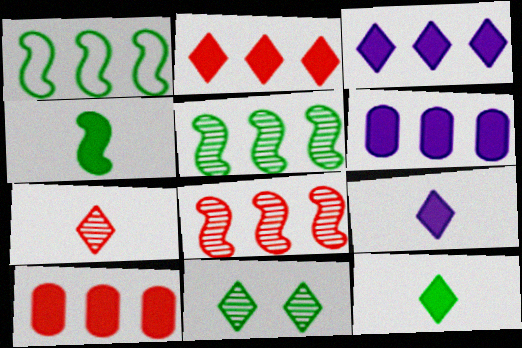[]